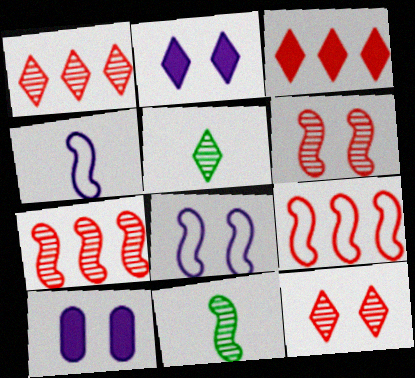[[5, 9, 10]]